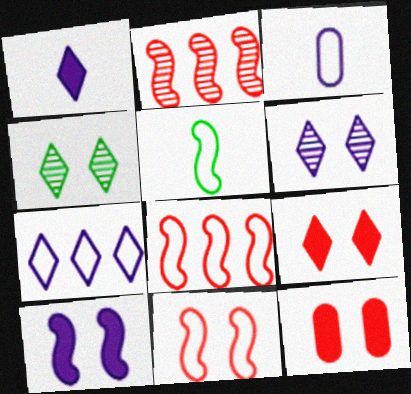[[1, 6, 7], 
[2, 5, 10]]